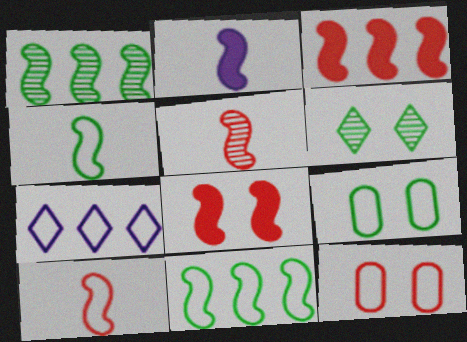[[2, 4, 5], 
[4, 7, 12], 
[7, 9, 10]]